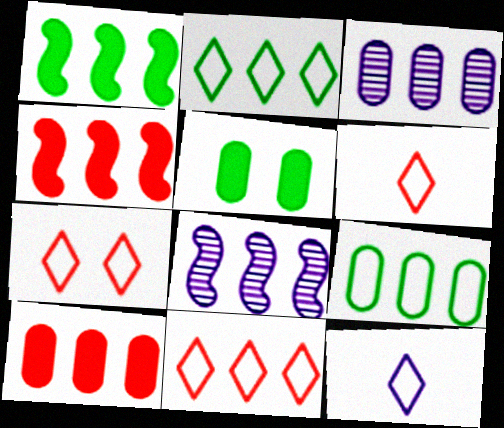[[1, 3, 11], 
[2, 3, 4], 
[2, 7, 12], 
[2, 8, 10], 
[3, 9, 10], 
[5, 6, 8], 
[6, 7, 11]]